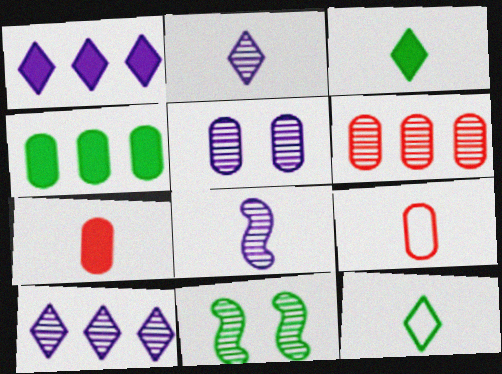[[1, 9, 11], 
[2, 6, 11], 
[3, 8, 9], 
[4, 5, 9], 
[4, 11, 12], 
[5, 8, 10], 
[7, 8, 12]]